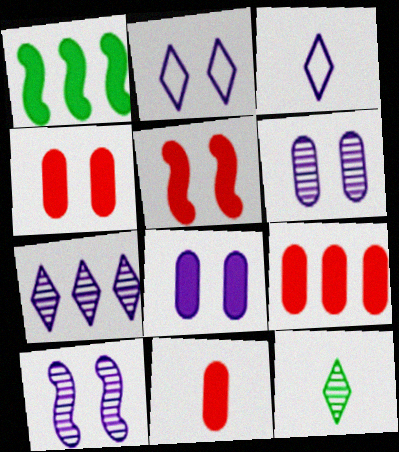[[2, 8, 10], 
[4, 9, 11]]